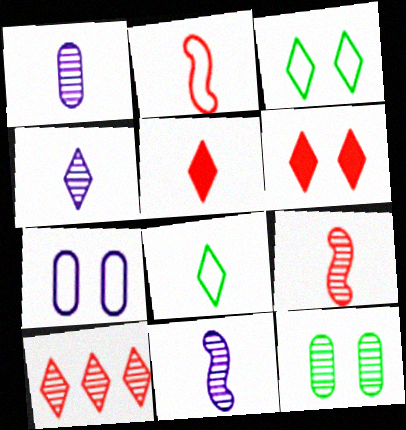[[1, 4, 11], 
[4, 5, 8], 
[10, 11, 12]]